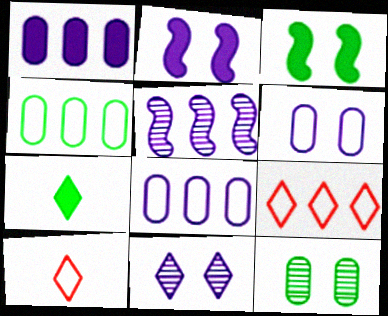[[2, 6, 11], 
[7, 9, 11]]